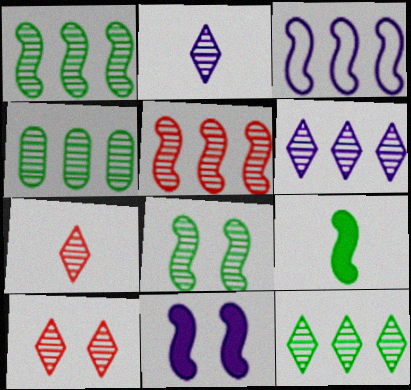[[1, 4, 12], 
[2, 10, 12], 
[4, 5, 6]]